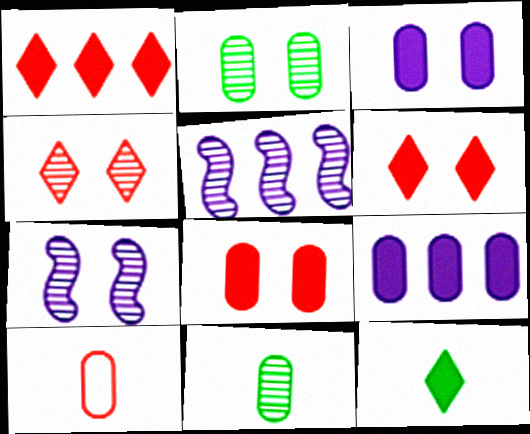[[2, 4, 7], 
[2, 9, 10], 
[4, 5, 11]]